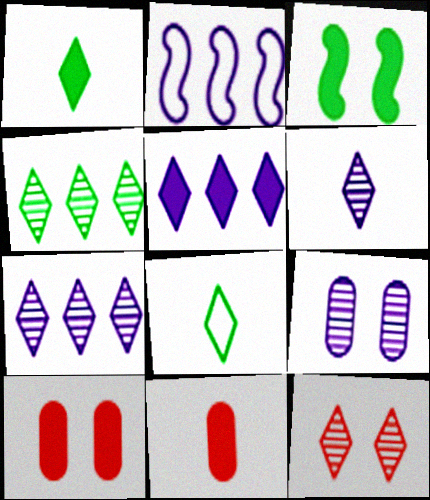[[3, 5, 11], 
[4, 6, 12], 
[5, 8, 12]]